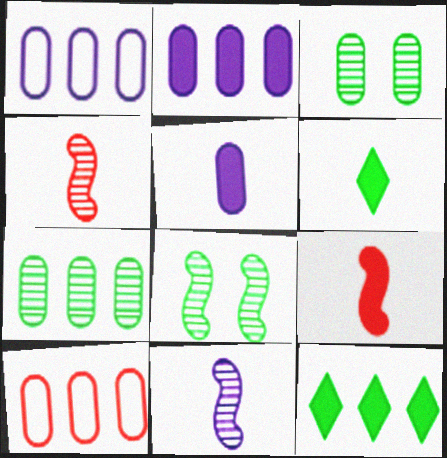[[2, 7, 10], 
[3, 5, 10], 
[5, 6, 9]]